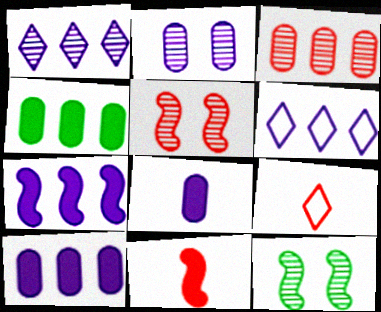[[9, 10, 12]]